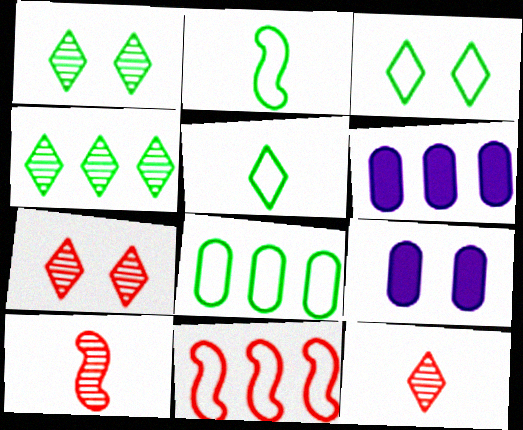[[2, 3, 8], 
[2, 6, 7], 
[3, 6, 10], 
[4, 6, 11]]